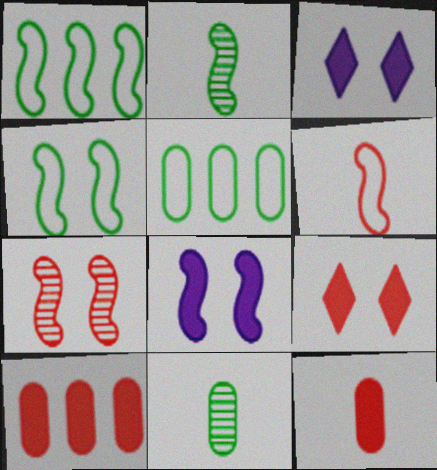[[4, 7, 8]]